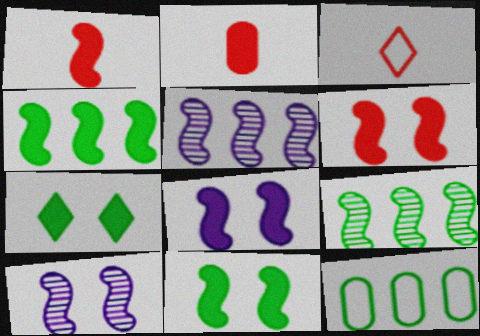[[1, 4, 8], 
[6, 8, 11]]